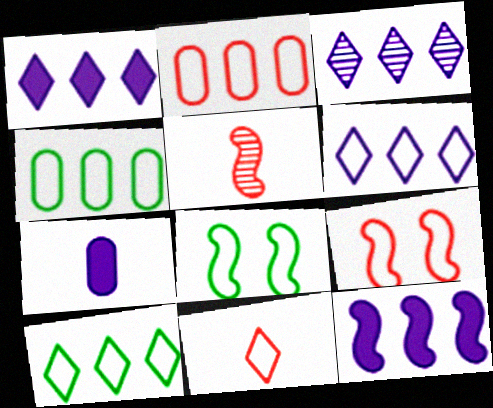[[1, 3, 6], 
[2, 9, 11], 
[5, 8, 12]]